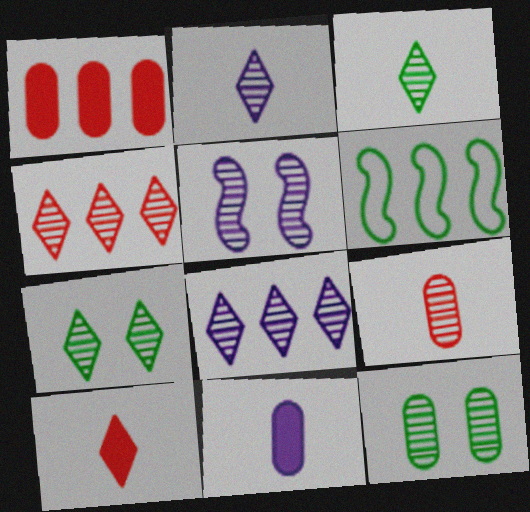[[1, 6, 8], 
[2, 4, 7]]